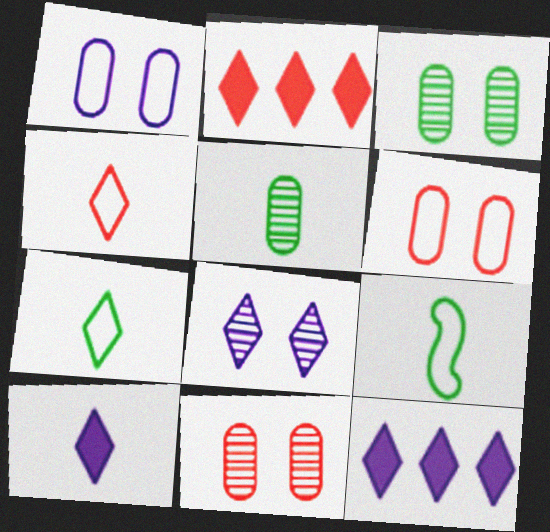[[2, 7, 8], 
[9, 11, 12]]